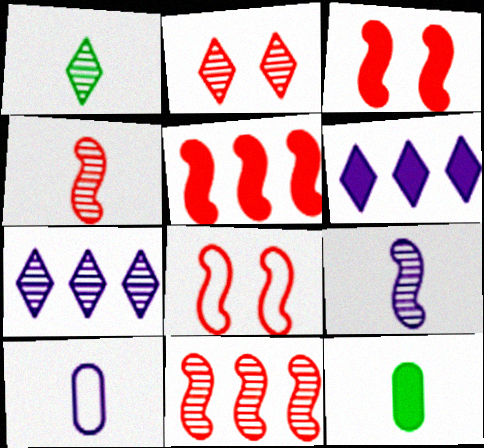[[1, 2, 7], 
[3, 6, 12], 
[4, 5, 8], 
[7, 8, 12]]